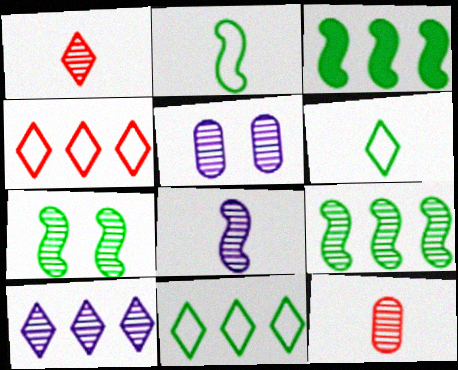[[1, 5, 9], 
[2, 3, 7], 
[5, 8, 10], 
[7, 10, 12]]